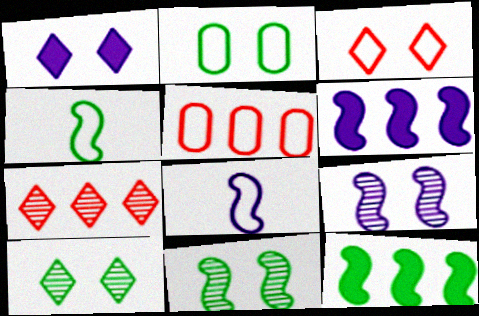[[1, 3, 10], 
[4, 11, 12], 
[6, 8, 9]]